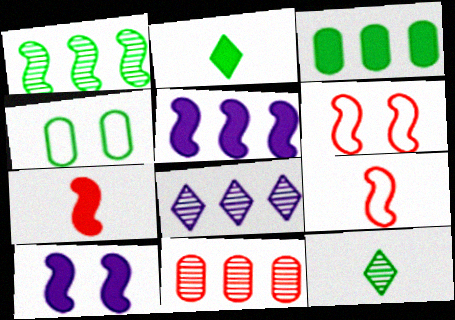[[1, 2, 4], 
[1, 8, 11], 
[1, 9, 10], 
[4, 7, 8]]